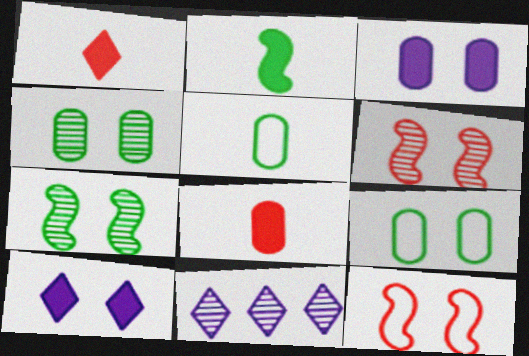[[4, 10, 12], 
[6, 9, 10]]